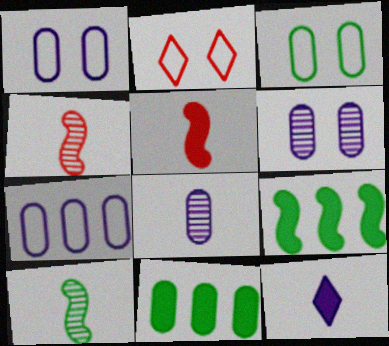[[2, 8, 9]]